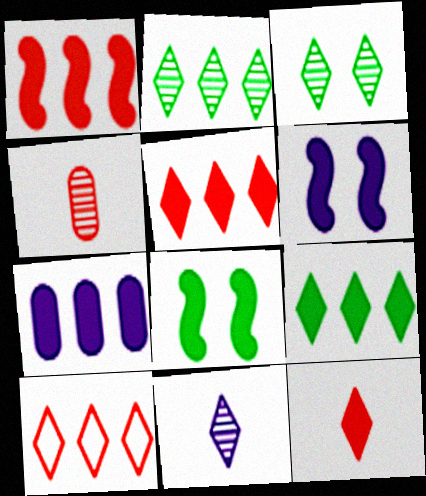[[1, 7, 9], 
[7, 8, 12]]